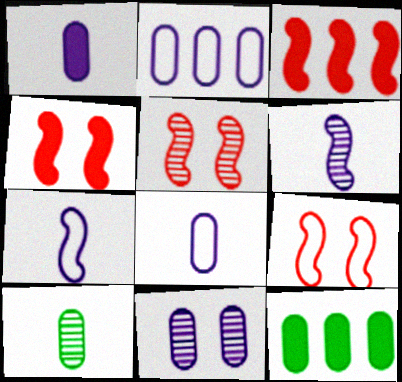[[1, 2, 11], 
[4, 5, 9]]